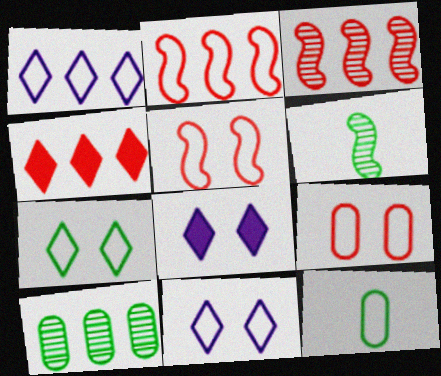[[1, 5, 12], 
[2, 11, 12], 
[3, 8, 12]]